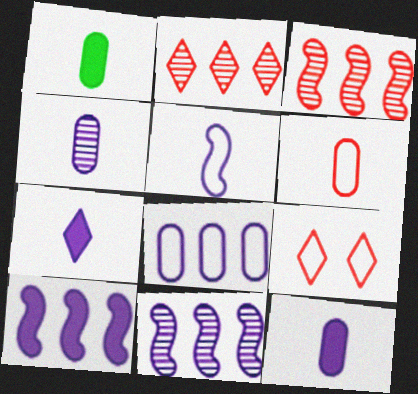[[1, 4, 6], 
[1, 9, 11], 
[4, 5, 7]]